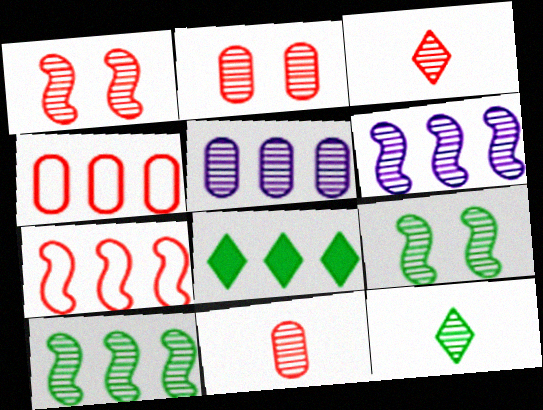[[1, 5, 12], 
[2, 6, 12], 
[3, 5, 9], 
[4, 6, 8], 
[5, 7, 8]]